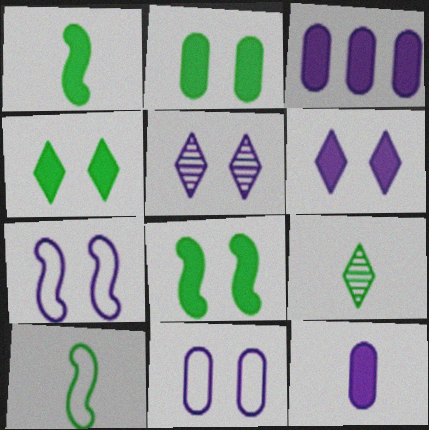[[2, 4, 8]]